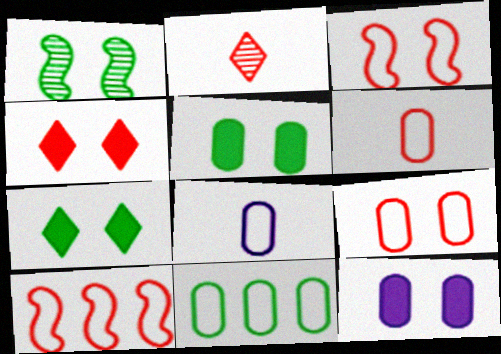[[8, 9, 11]]